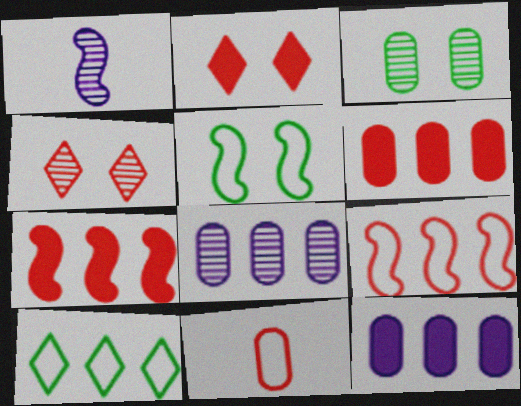[[1, 5, 7], 
[3, 11, 12], 
[4, 7, 11], 
[7, 8, 10]]